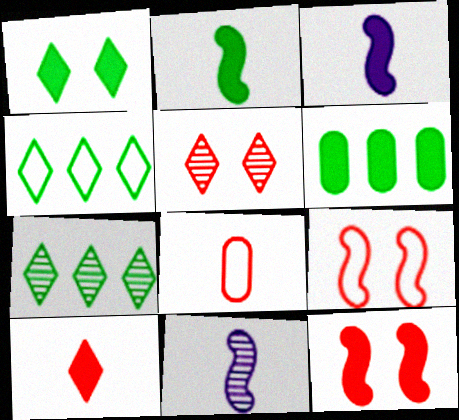[[1, 2, 6]]